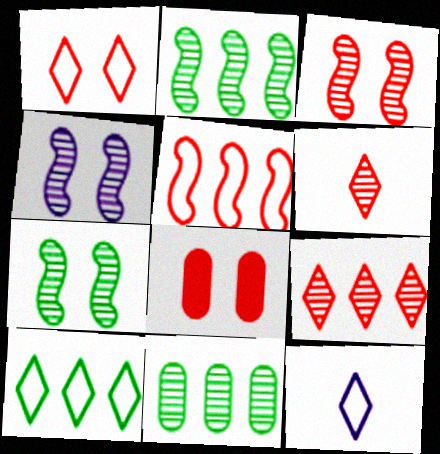[[1, 3, 8], 
[1, 10, 12], 
[2, 8, 12], 
[3, 4, 7], 
[4, 6, 11], 
[5, 6, 8]]